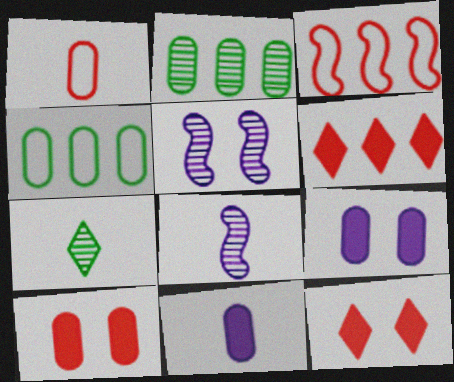[[1, 2, 9], 
[3, 7, 9], 
[4, 8, 12]]